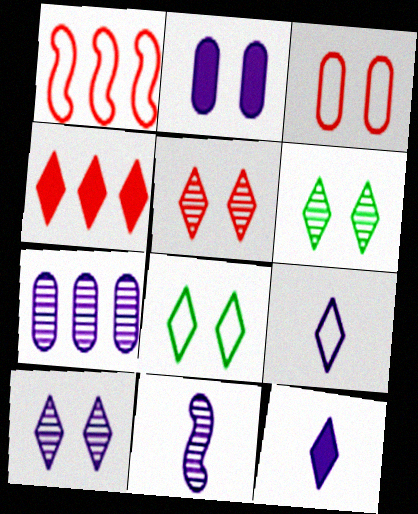[[4, 6, 9], 
[5, 6, 10], 
[7, 10, 11]]